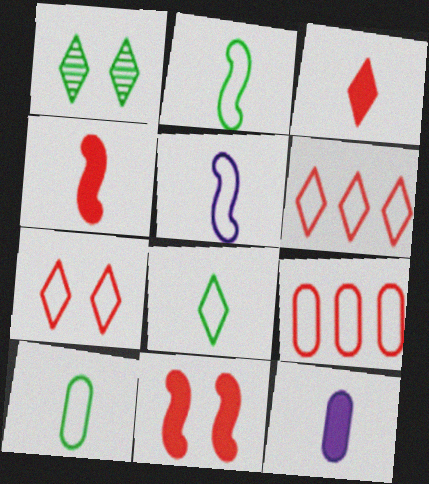[[2, 8, 10]]